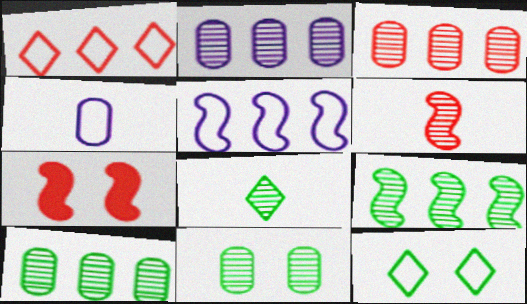[[2, 3, 10], 
[8, 9, 11]]